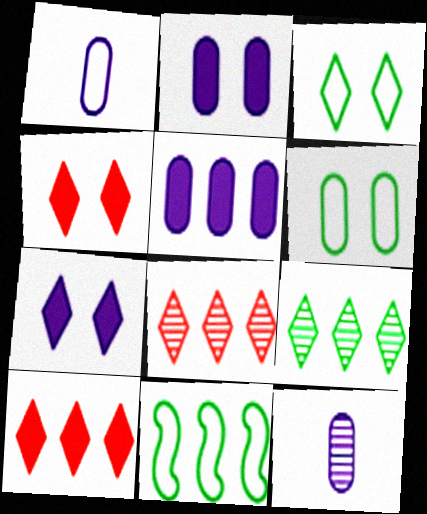[[4, 11, 12], 
[5, 8, 11]]